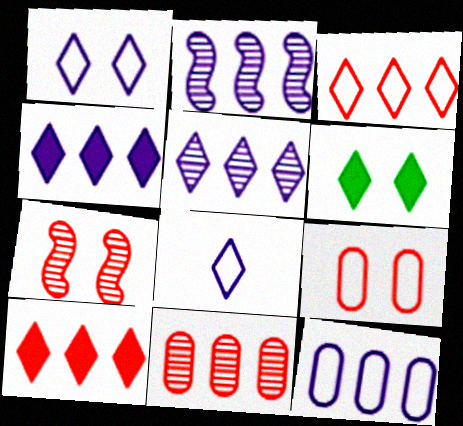[[2, 4, 12]]